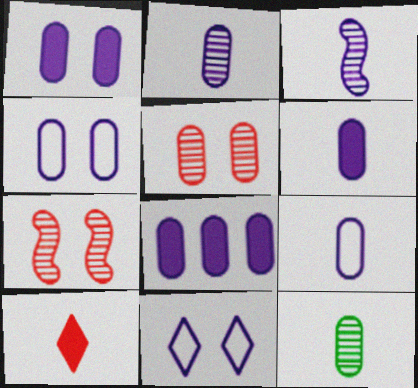[[1, 6, 8], 
[2, 4, 8], 
[2, 6, 9], 
[3, 8, 11]]